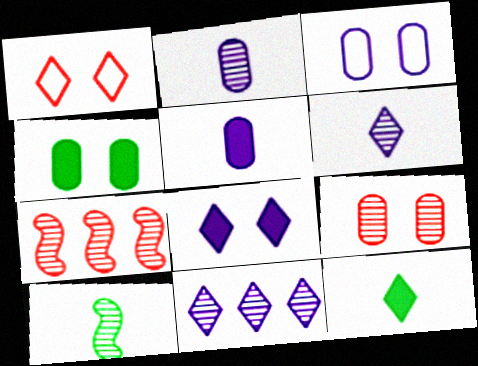[[1, 11, 12], 
[3, 4, 9], 
[3, 7, 12], 
[9, 10, 11]]